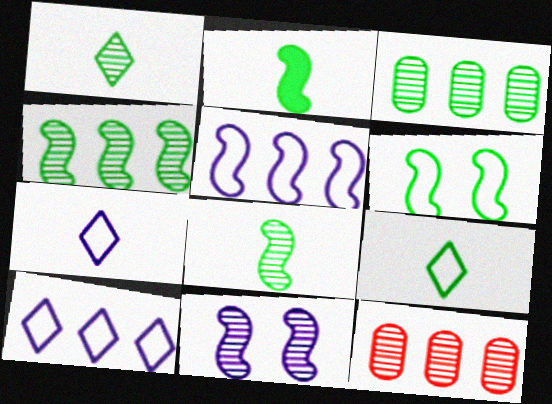[[1, 11, 12], 
[2, 4, 6]]